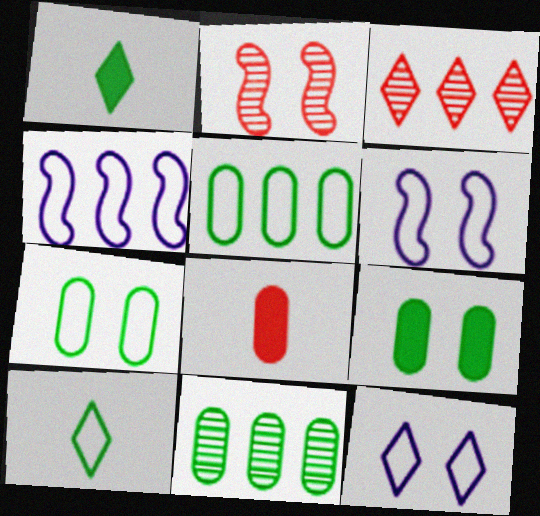[[1, 3, 12], 
[2, 9, 12]]